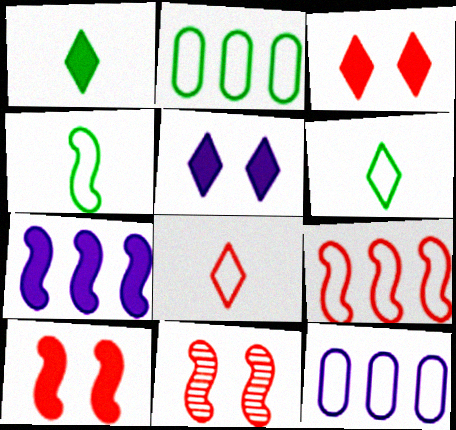[[1, 11, 12], 
[4, 7, 11]]